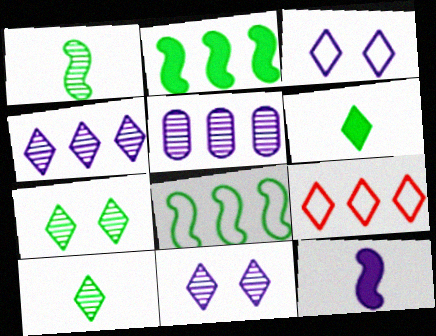[[2, 5, 9], 
[3, 5, 12], 
[6, 9, 11]]